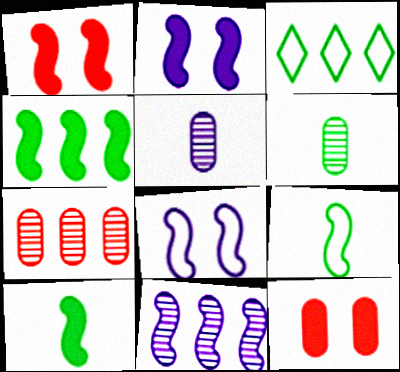[[1, 3, 5], 
[1, 9, 11]]